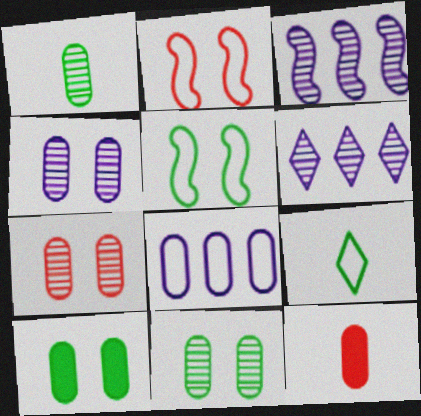[[2, 8, 9], 
[4, 7, 11], 
[5, 6, 12], 
[8, 11, 12]]